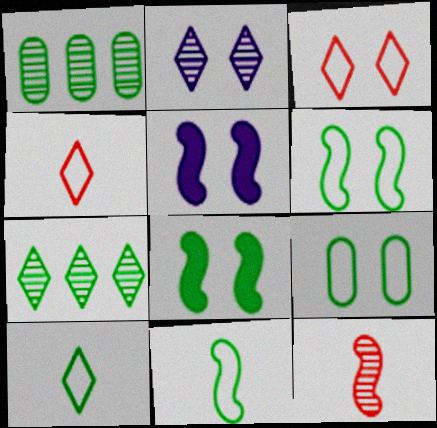[[1, 2, 12], 
[1, 4, 5], 
[1, 8, 10]]